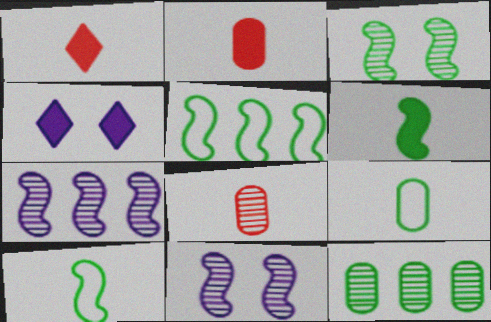[[3, 5, 6], 
[4, 5, 8]]